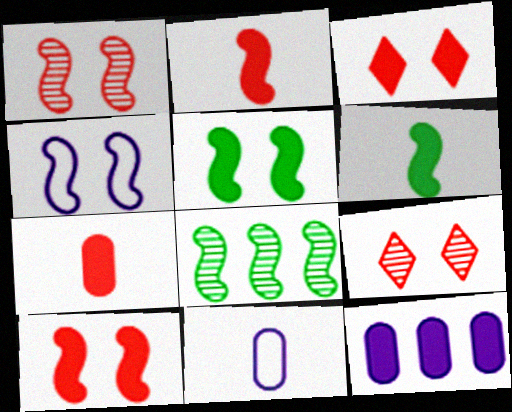[[1, 4, 5], 
[2, 4, 8], 
[3, 6, 12], 
[3, 8, 11]]